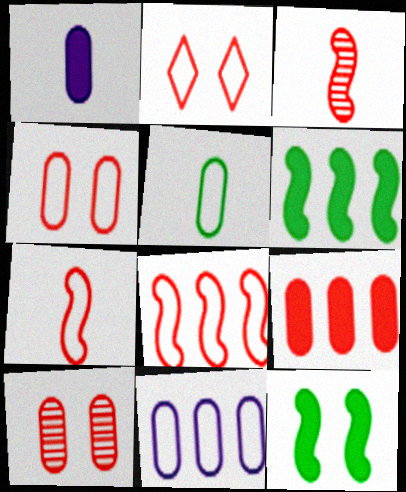[[2, 3, 9], 
[4, 5, 11]]